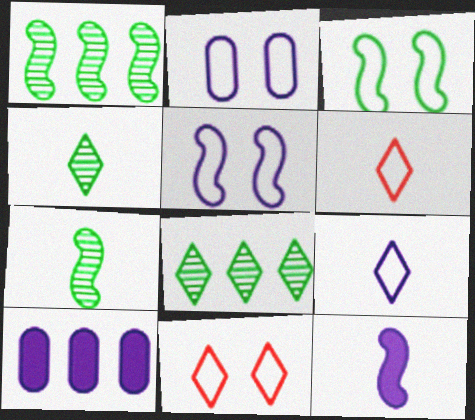[[2, 3, 11], 
[7, 10, 11]]